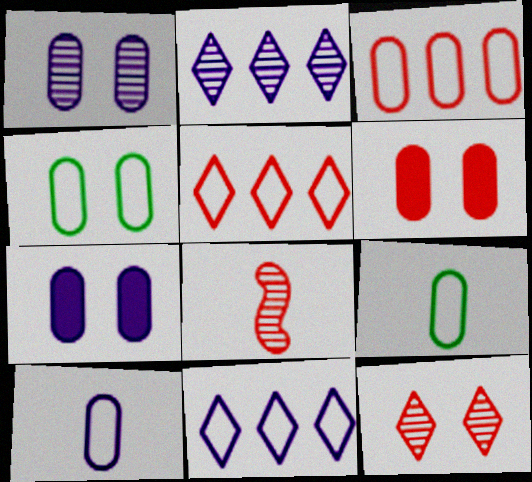[[1, 4, 6], 
[3, 4, 10], 
[5, 6, 8]]